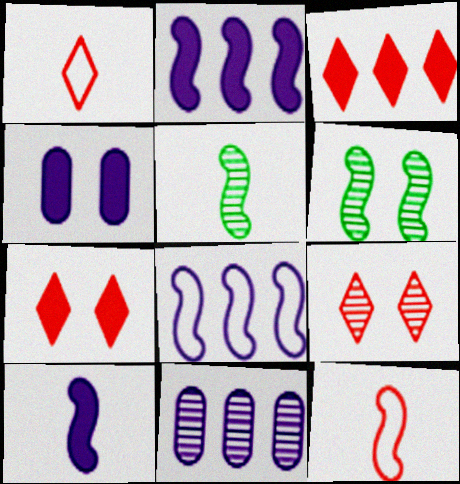[[1, 3, 9], 
[2, 6, 12], 
[5, 9, 11], 
[5, 10, 12]]